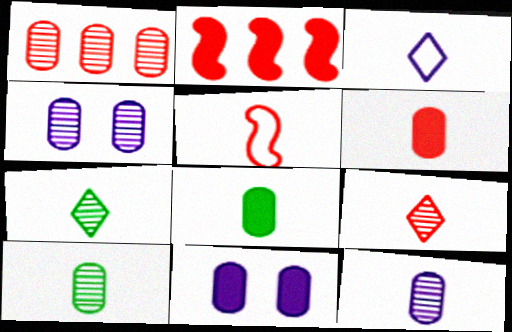[[1, 4, 10], 
[5, 6, 9]]